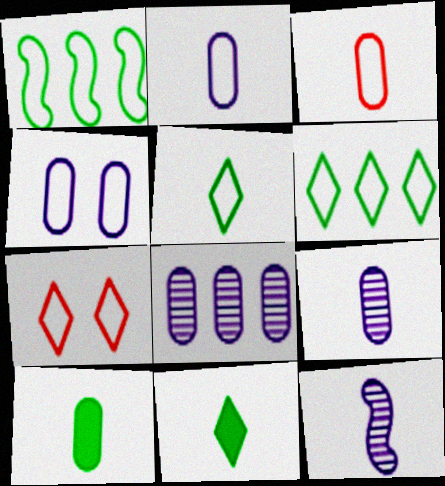[[1, 2, 7], 
[3, 9, 10], 
[3, 11, 12]]